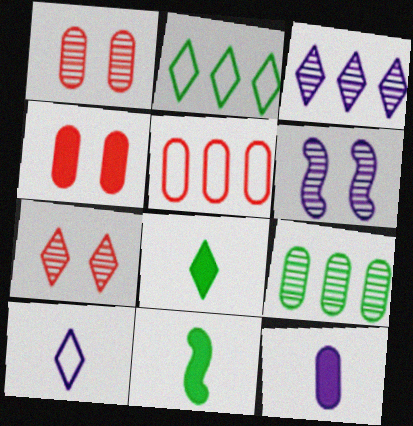[[5, 6, 8]]